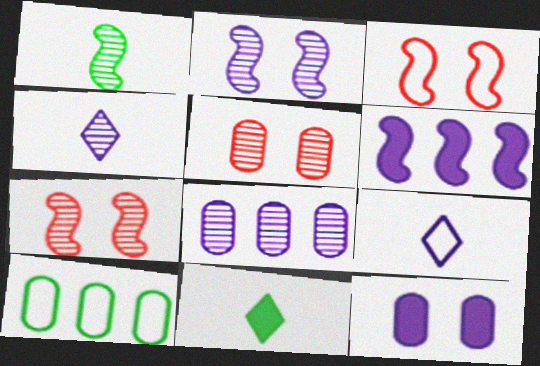[[1, 3, 6], 
[2, 4, 8], 
[3, 8, 11], 
[3, 9, 10]]